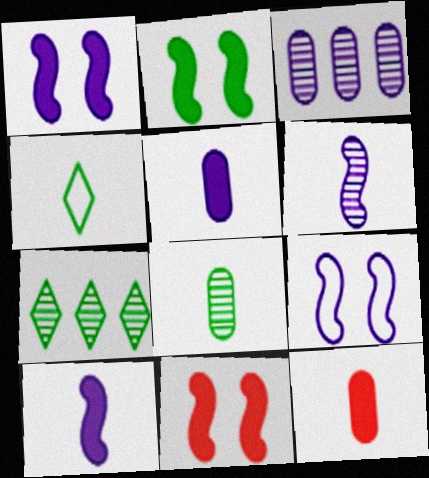[[1, 2, 11], 
[3, 4, 11], 
[4, 6, 12], 
[7, 9, 12]]